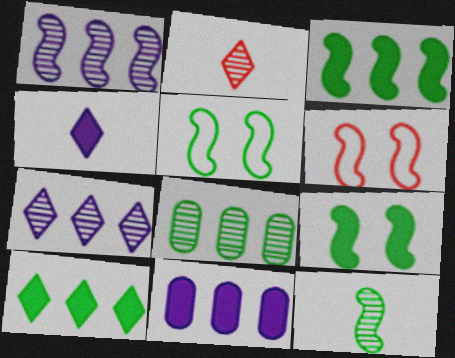[[2, 5, 11], 
[3, 5, 12], 
[4, 6, 8]]